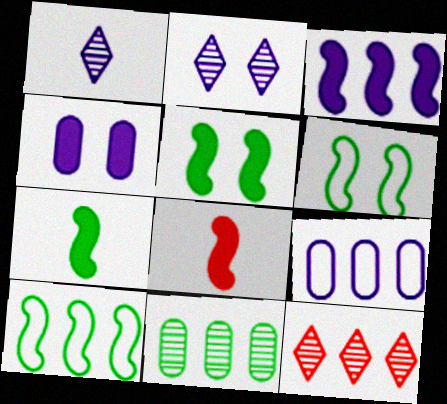[[3, 5, 8]]